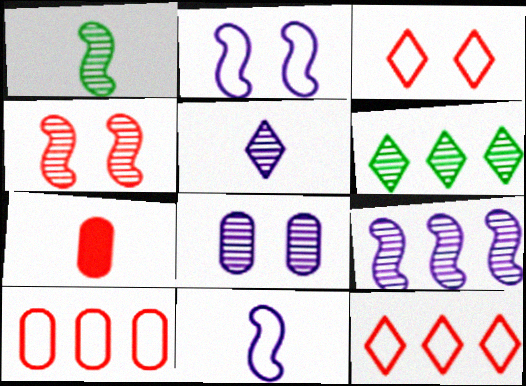[[1, 4, 9], 
[2, 6, 7], 
[4, 7, 12], 
[5, 8, 9]]